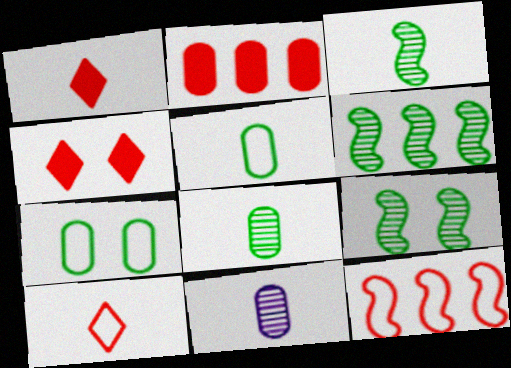[[2, 7, 11], 
[3, 6, 9]]